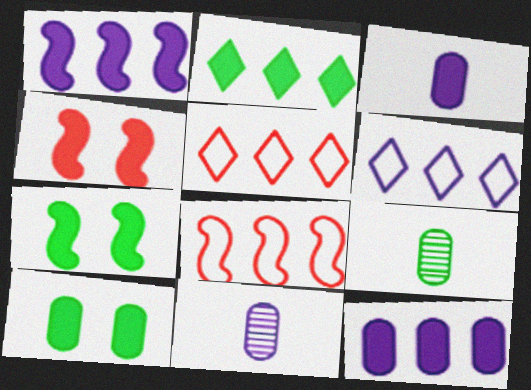[[2, 3, 4], 
[4, 6, 9], 
[5, 7, 11]]